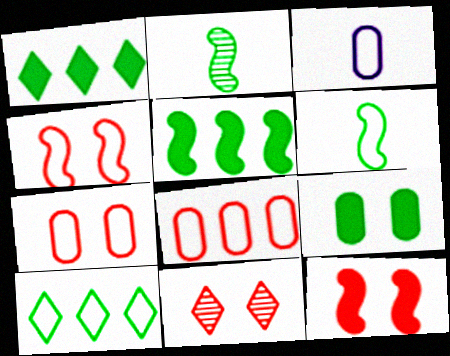[[2, 9, 10], 
[3, 4, 10], 
[3, 5, 11], 
[7, 11, 12]]